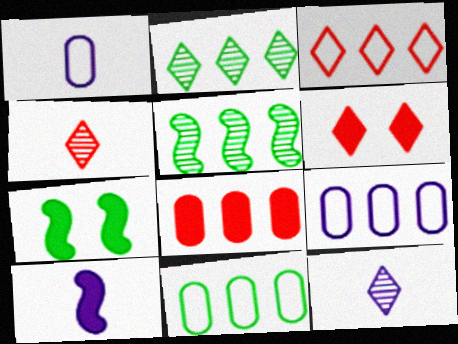[[1, 5, 6], 
[1, 10, 12], 
[3, 4, 6], 
[4, 7, 9]]